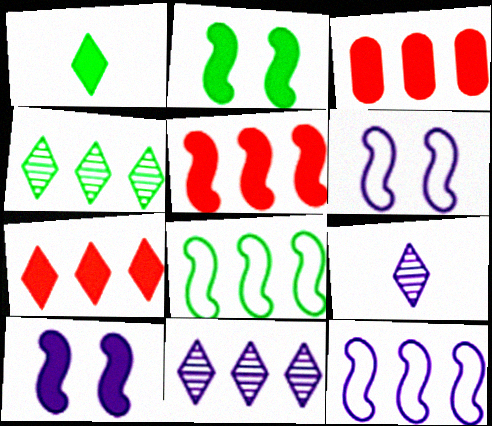[[1, 3, 10], 
[3, 4, 12], 
[3, 5, 7], 
[3, 8, 11]]